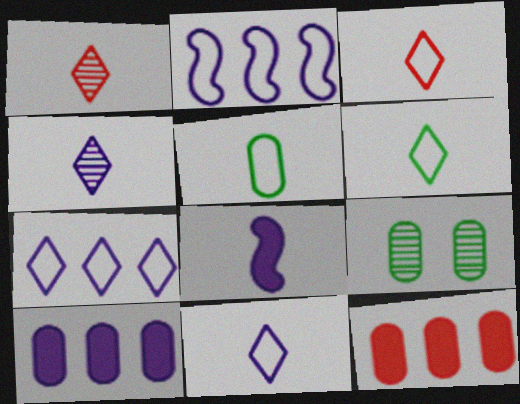[[1, 5, 8], 
[3, 6, 11]]